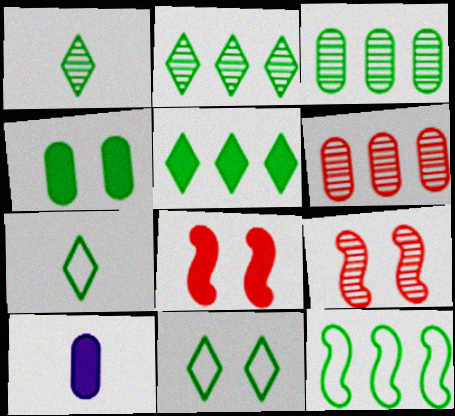[[1, 4, 12], 
[1, 5, 11], 
[3, 5, 12], 
[5, 8, 10]]